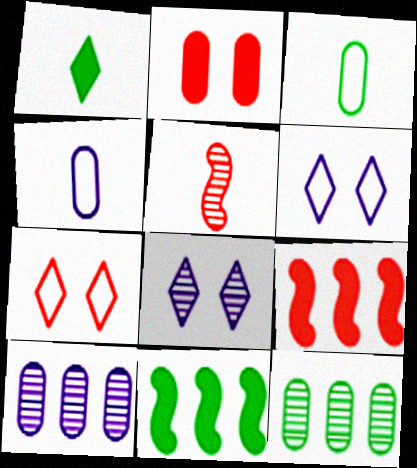[[1, 4, 5], 
[2, 3, 10], 
[2, 4, 12], 
[3, 8, 9], 
[5, 8, 12]]